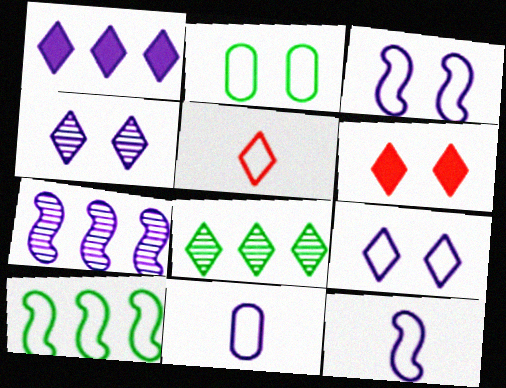[]